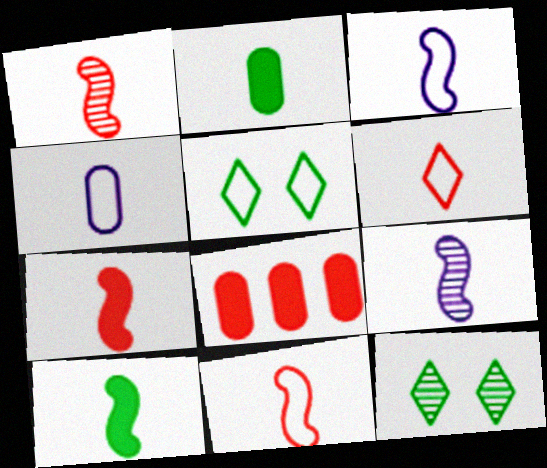[[1, 3, 10], 
[1, 7, 11], 
[2, 6, 9], 
[3, 8, 12], 
[5, 8, 9], 
[9, 10, 11]]